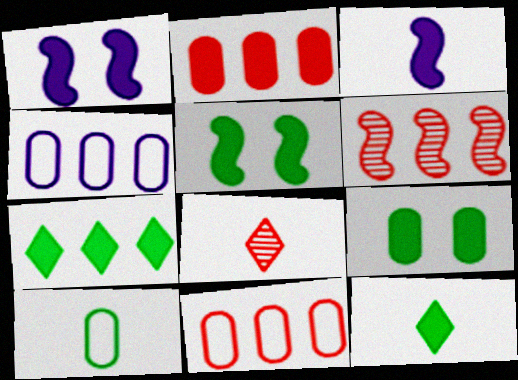[[1, 2, 12], 
[3, 8, 10], 
[4, 5, 8], 
[4, 6, 7]]